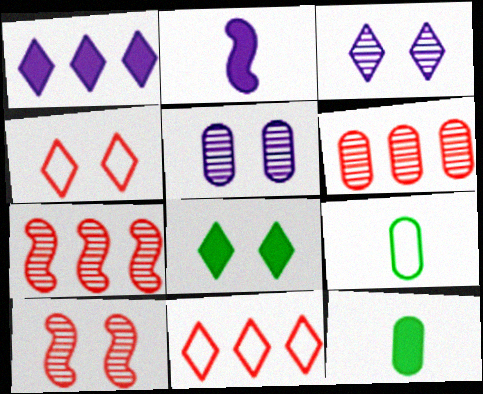[[1, 9, 10], 
[3, 4, 8]]